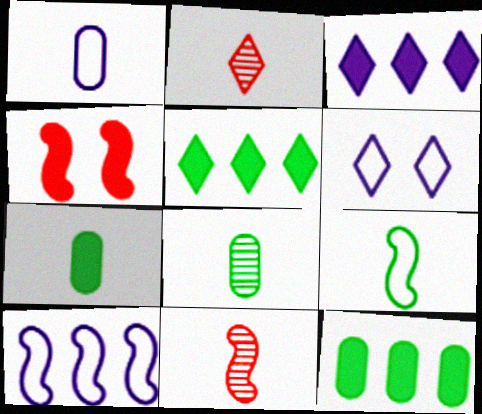[[1, 6, 10], 
[2, 5, 6], 
[3, 4, 7], 
[6, 11, 12]]